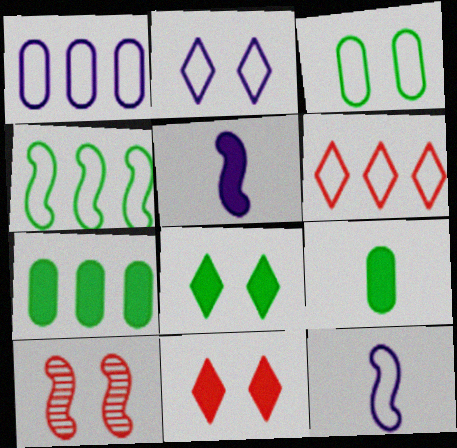[[1, 2, 12], 
[1, 4, 6], 
[3, 6, 12], 
[4, 5, 10], 
[5, 7, 11]]